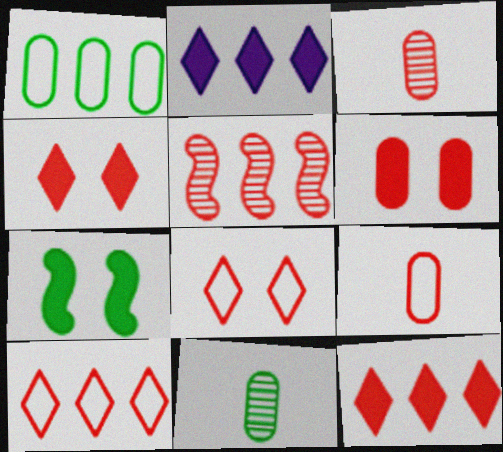[[1, 2, 5], 
[4, 5, 9]]